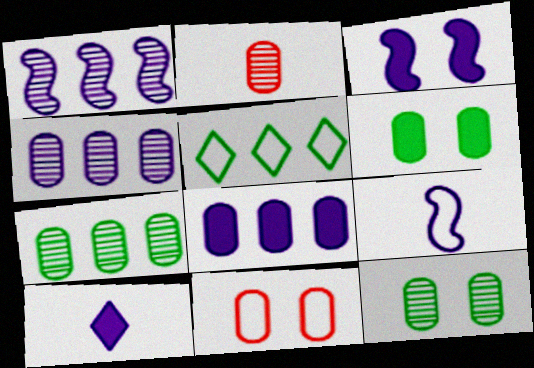[[1, 3, 9], 
[2, 3, 5], 
[2, 4, 12], 
[3, 8, 10], 
[5, 9, 11]]